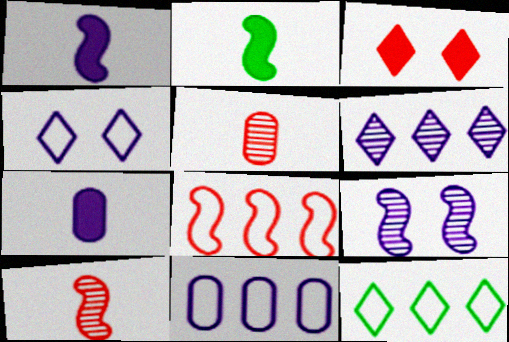[[2, 8, 9], 
[3, 5, 8], 
[8, 11, 12]]